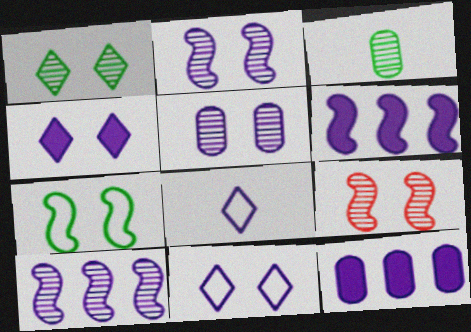[[1, 5, 9], 
[2, 8, 12], 
[5, 6, 8]]